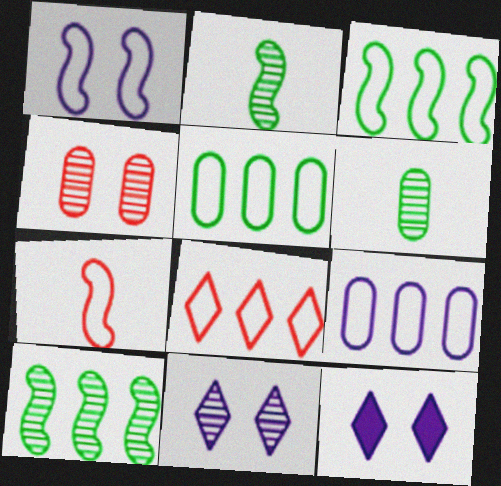[[1, 3, 7], 
[3, 8, 9]]